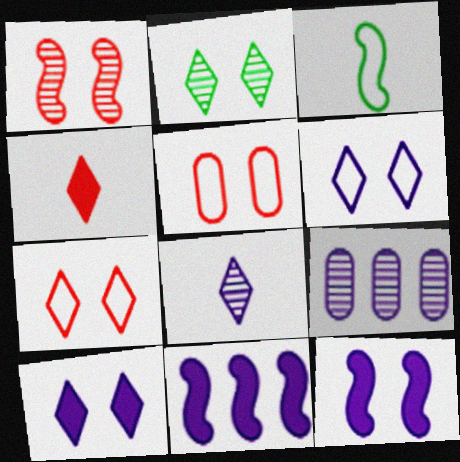[[1, 3, 11], 
[2, 5, 12], 
[2, 7, 10]]